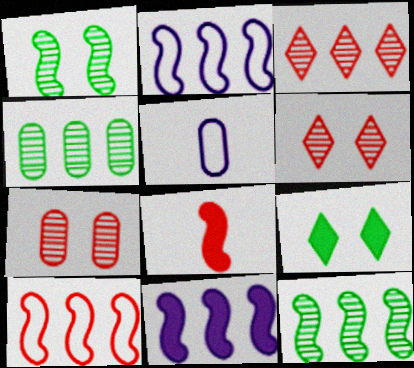[[1, 2, 8], 
[10, 11, 12]]